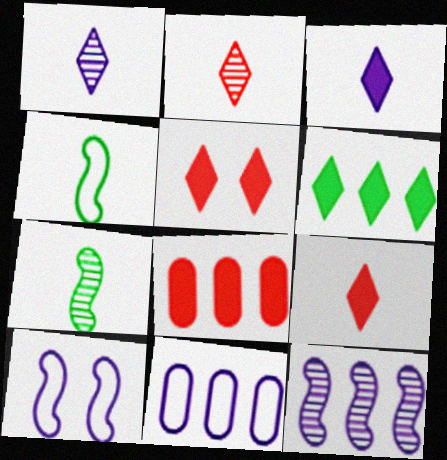[[3, 5, 6], 
[5, 7, 11]]